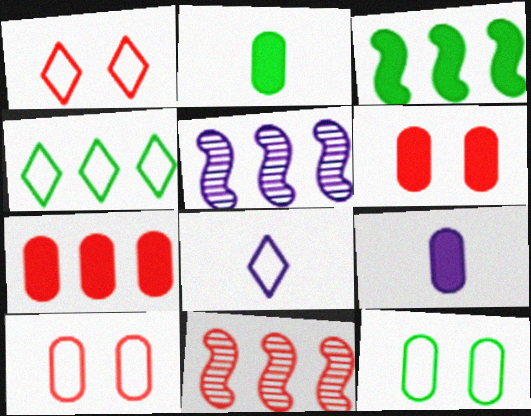[[1, 2, 5], 
[1, 4, 8], 
[4, 5, 7]]